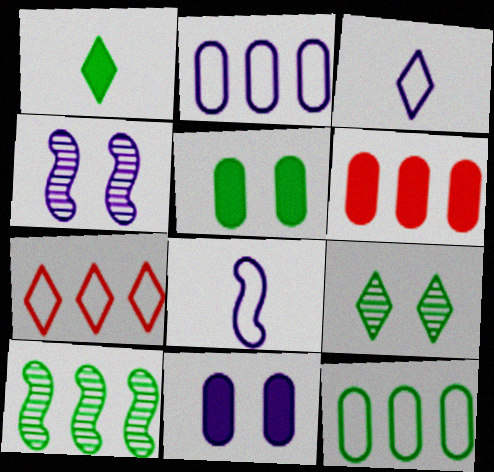[[6, 8, 9]]